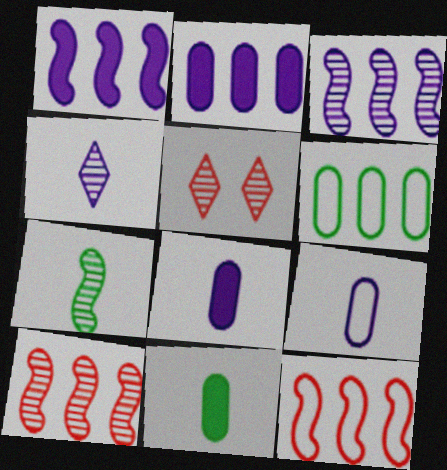[]